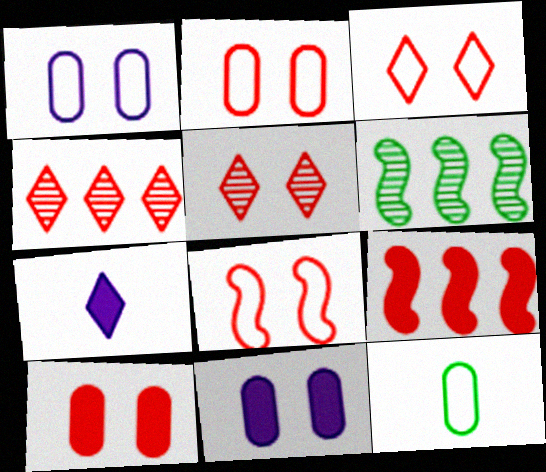[[2, 3, 8], 
[2, 6, 7], 
[5, 8, 10]]